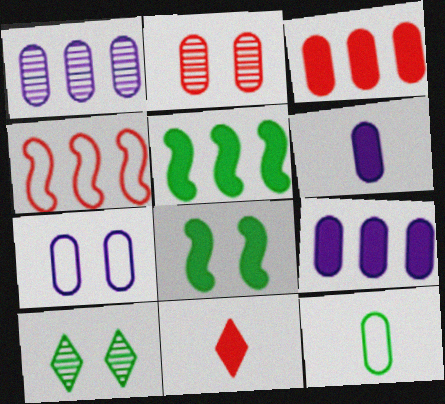[[1, 6, 7], 
[2, 4, 11], 
[2, 9, 12], 
[4, 6, 10], 
[5, 10, 12], 
[8, 9, 11]]